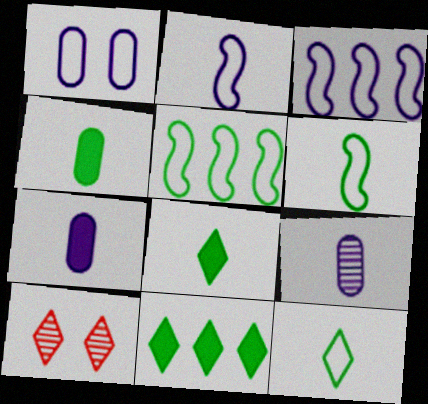[[3, 4, 10], 
[5, 7, 10]]